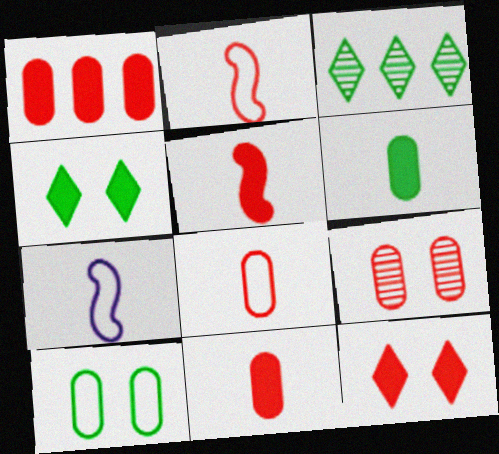[[1, 5, 12], 
[1, 8, 9]]